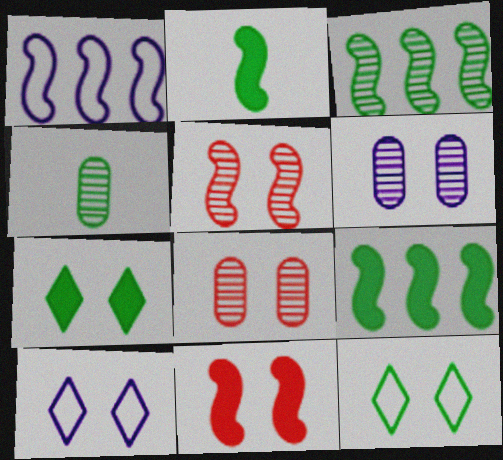[[1, 2, 5], 
[4, 9, 12], 
[6, 11, 12]]